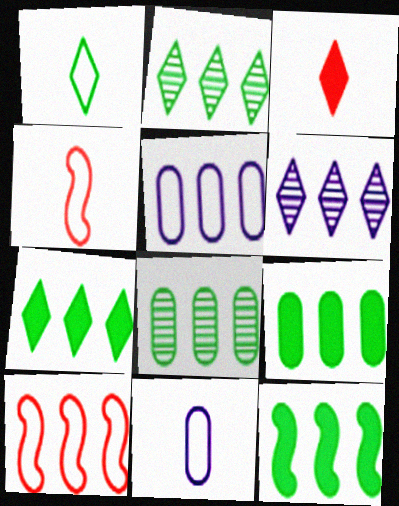[[1, 4, 11], 
[6, 9, 10], 
[7, 9, 12]]